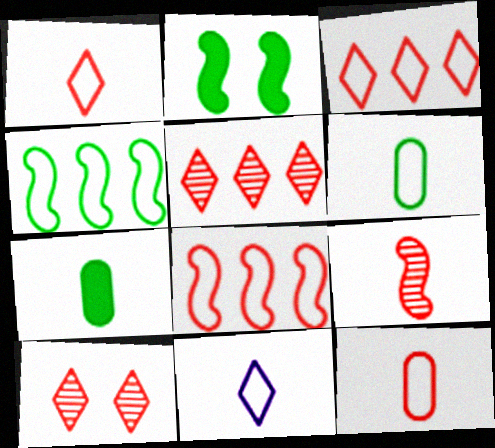[[7, 9, 11]]